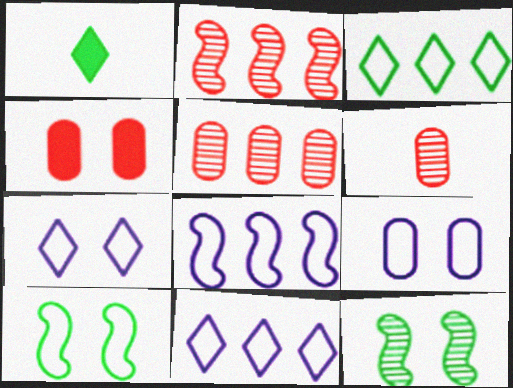[[1, 2, 9], 
[4, 7, 12]]